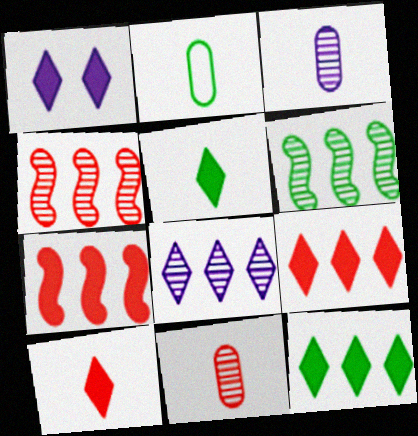[[1, 2, 4], 
[1, 5, 9], 
[1, 10, 12]]